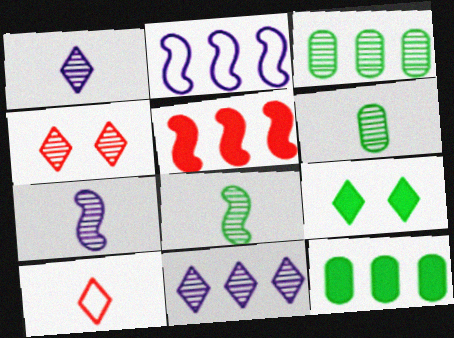[[3, 4, 7], 
[9, 10, 11]]